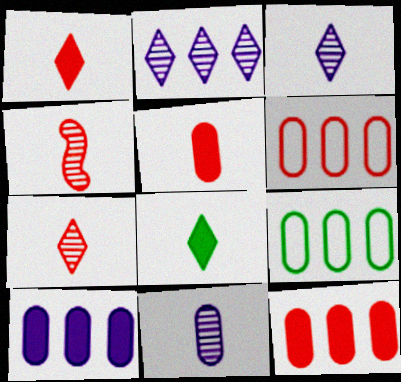[]